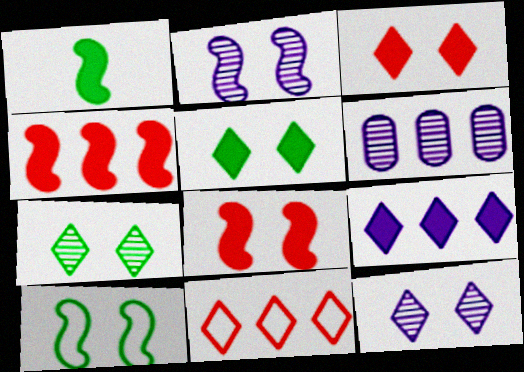[[2, 8, 10]]